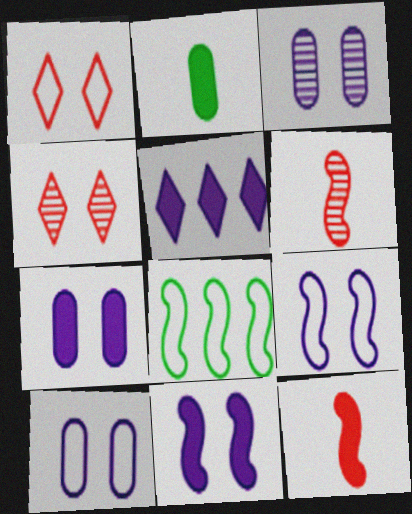[[3, 7, 10], 
[6, 8, 11]]